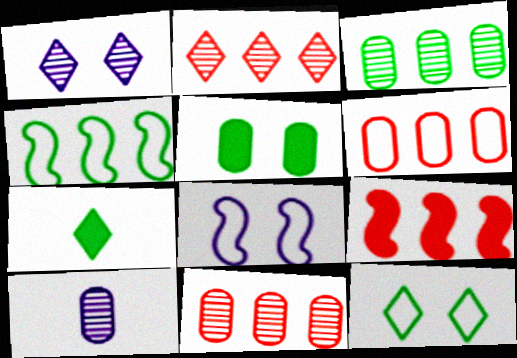[[2, 6, 9], 
[5, 6, 10], 
[7, 8, 11], 
[9, 10, 12]]